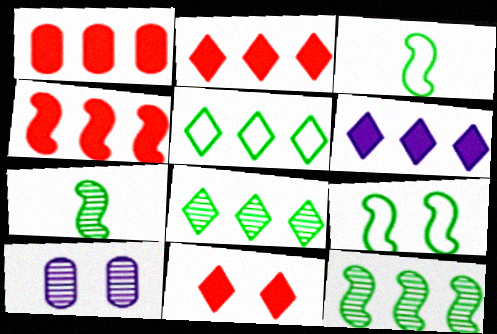[[1, 2, 4], 
[2, 3, 10], 
[9, 10, 11]]